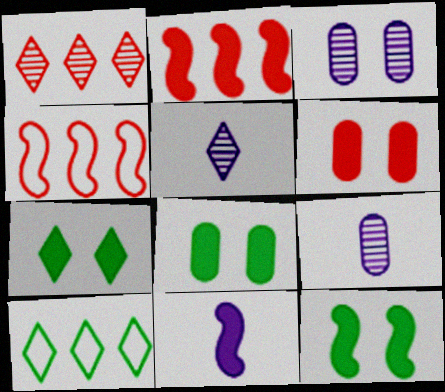[[2, 11, 12], 
[4, 5, 8], 
[4, 7, 9], 
[7, 8, 12]]